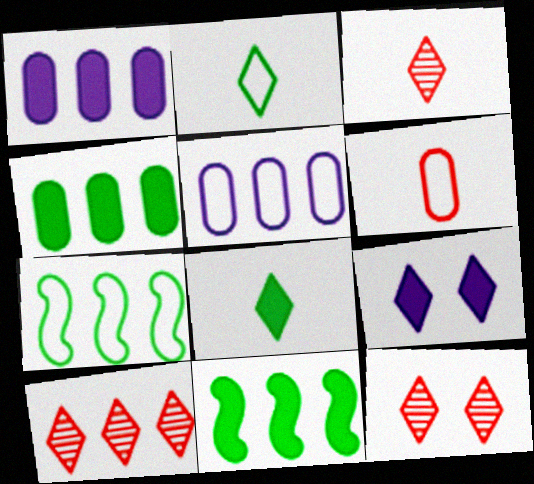[[1, 7, 10], 
[2, 9, 10], 
[3, 10, 12], 
[5, 10, 11]]